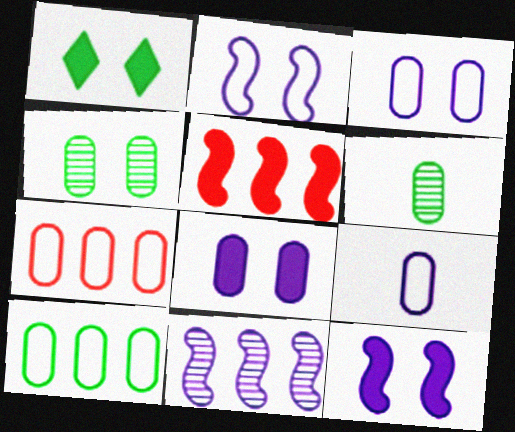[[6, 7, 8]]